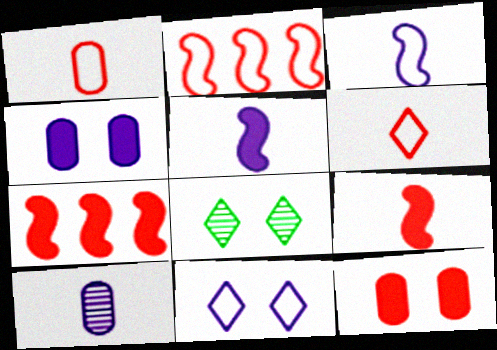[]